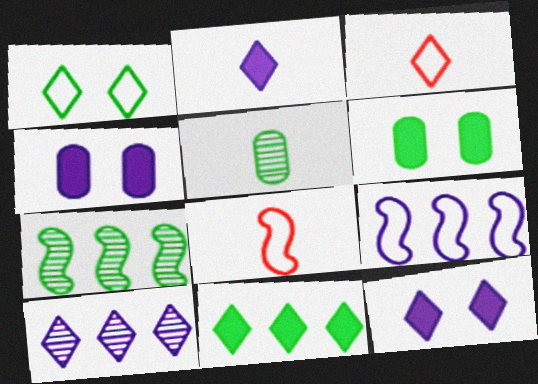[[2, 5, 8], 
[3, 4, 7], 
[6, 8, 10]]